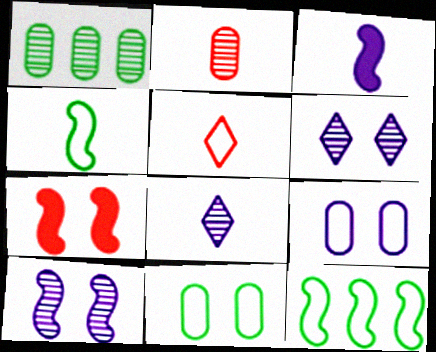[[5, 9, 12], 
[6, 7, 11]]